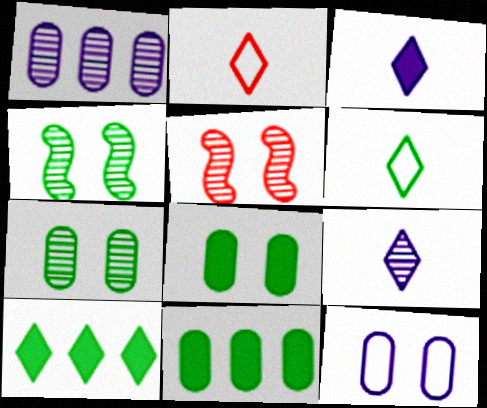[[4, 6, 11]]